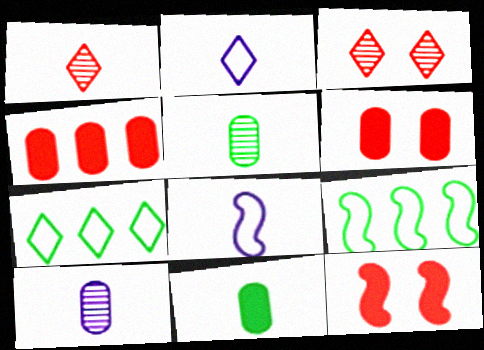[[1, 8, 11], 
[7, 10, 12]]